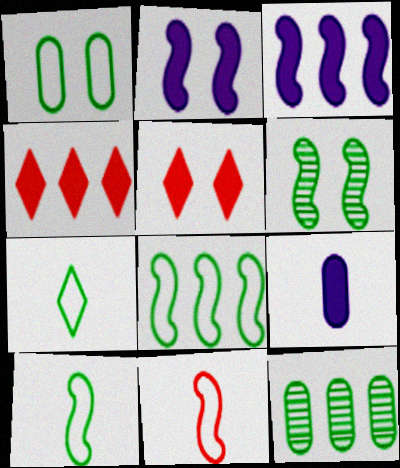[[1, 7, 8], 
[3, 6, 11]]